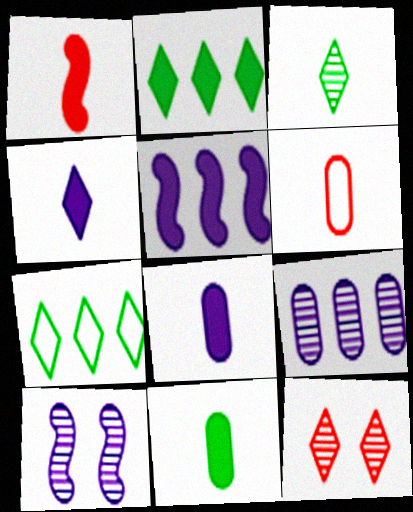[[1, 4, 11], 
[2, 6, 10], 
[4, 7, 12]]